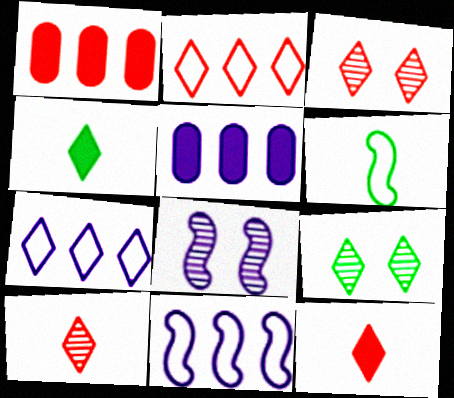[[2, 3, 12], 
[3, 4, 7], 
[3, 5, 6], 
[7, 9, 12]]